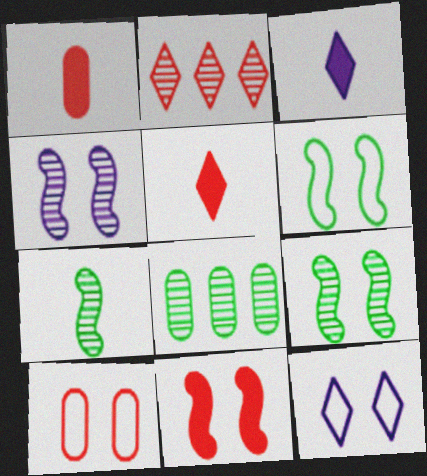[[4, 6, 11], 
[6, 10, 12]]